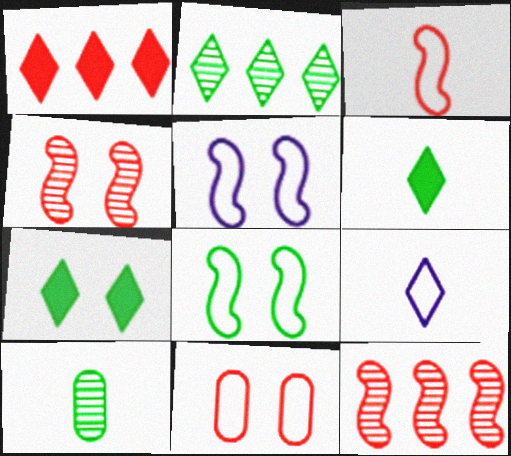[[1, 5, 10]]